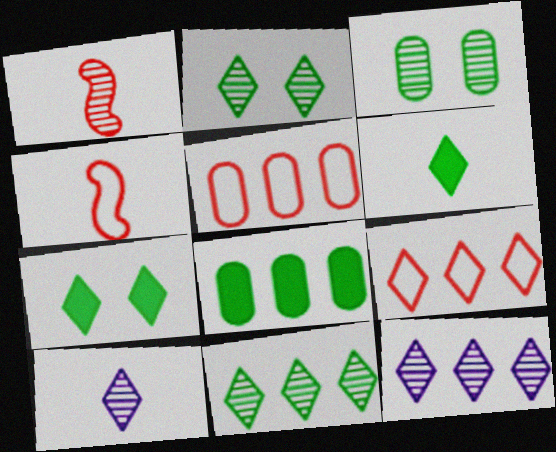[[1, 3, 12], 
[7, 9, 10]]